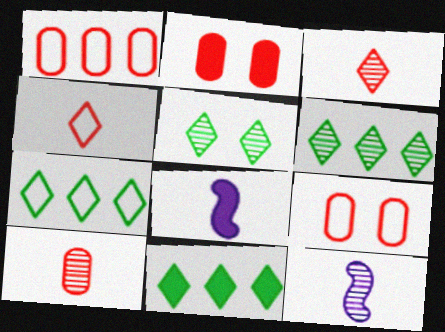[[1, 2, 10], 
[1, 5, 8], 
[2, 7, 12], 
[2, 8, 11], 
[6, 7, 11], 
[6, 8, 9], 
[9, 11, 12]]